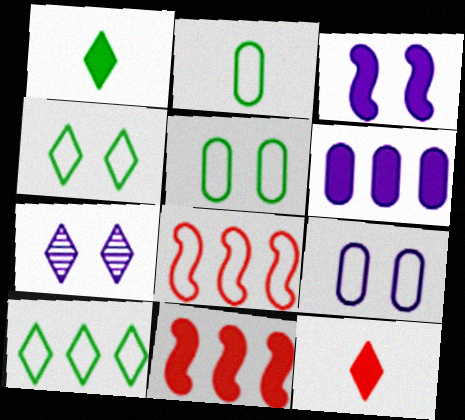[[2, 7, 11], 
[3, 7, 9], 
[7, 10, 12]]